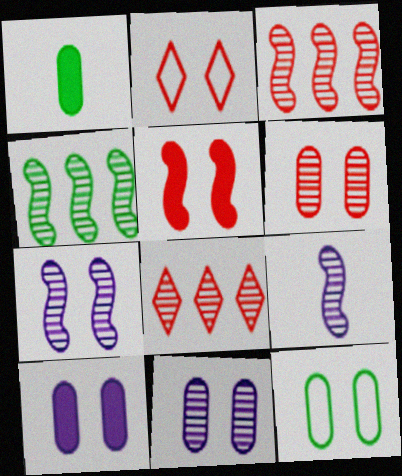[[2, 5, 6], 
[6, 10, 12]]